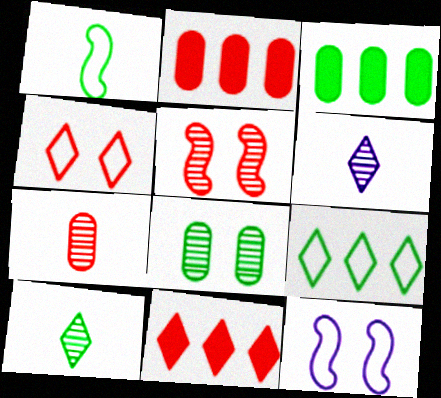[[2, 10, 12]]